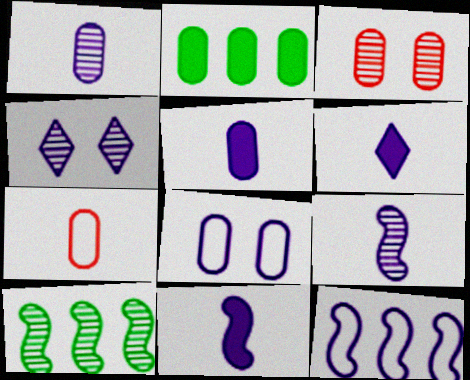[[4, 5, 12], 
[5, 6, 11]]